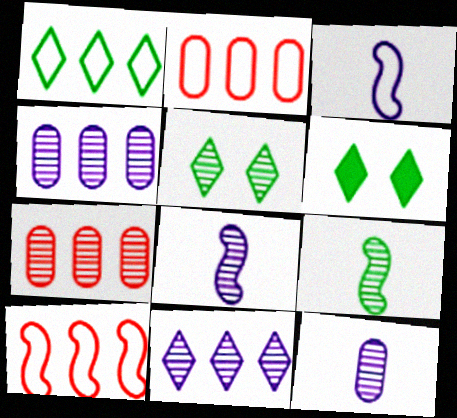[[2, 6, 8], 
[3, 6, 7], 
[5, 7, 8], 
[6, 10, 12]]